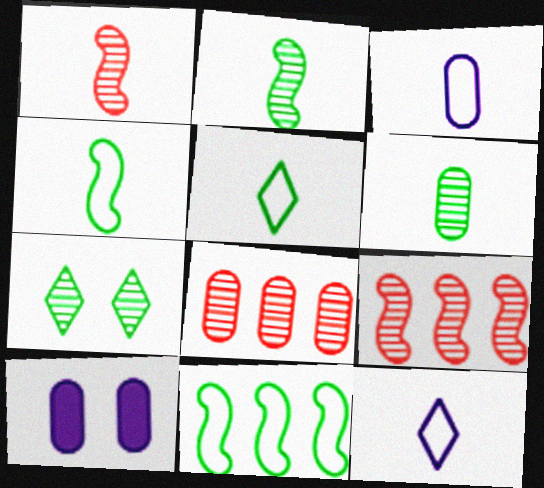[[5, 9, 10]]